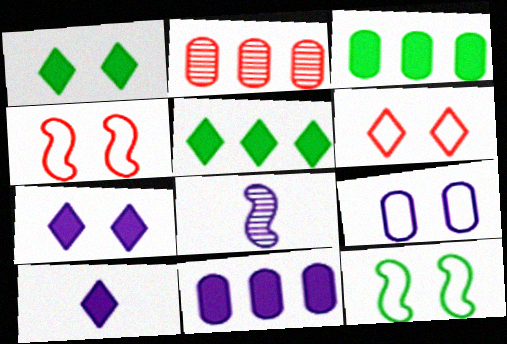[[2, 10, 12], 
[3, 6, 8], 
[6, 9, 12]]